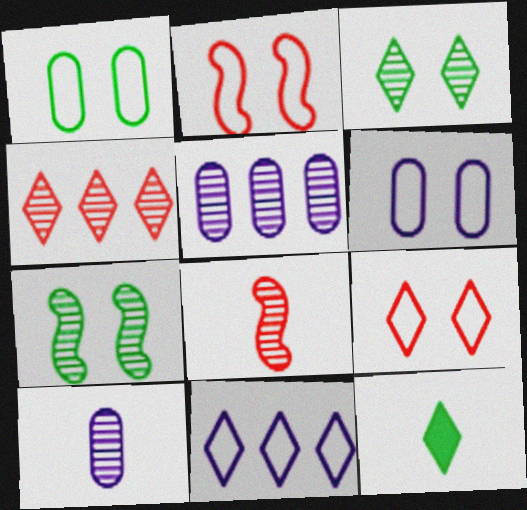[[2, 5, 12], 
[3, 5, 8], 
[4, 7, 10]]